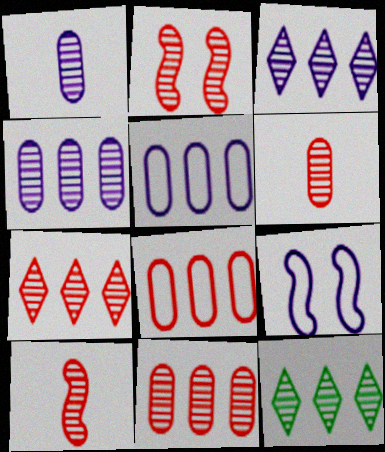[[1, 2, 12], 
[2, 6, 7], 
[3, 7, 12]]